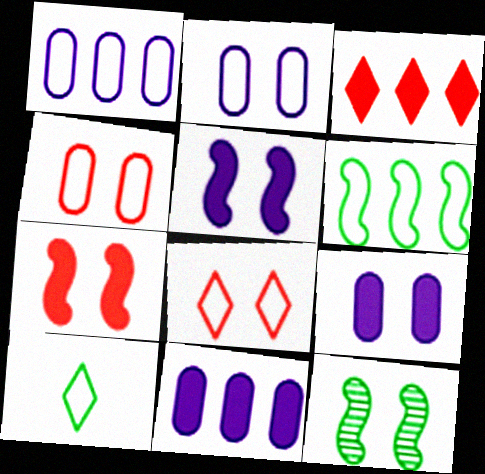[[8, 9, 12]]